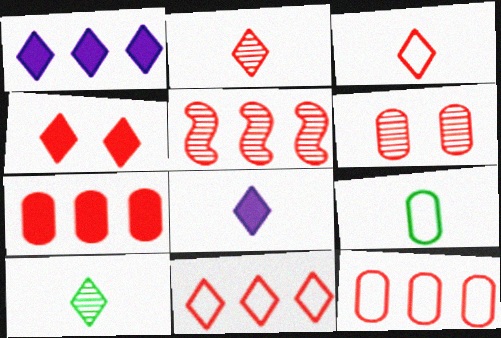[[2, 4, 11], 
[2, 5, 6], 
[3, 8, 10], 
[5, 7, 11]]